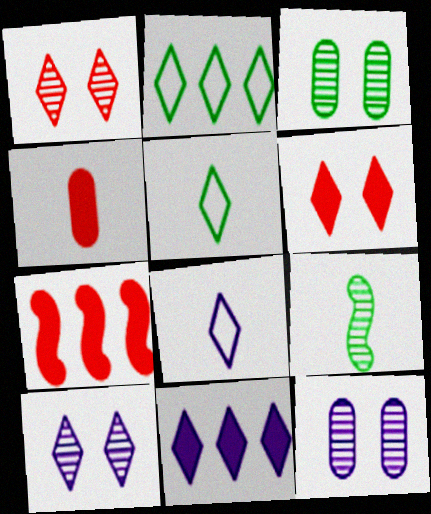[[1, 5, 11], 
[3, 7, 8], 
[4, 6, 7], 
[4, 8, 9], 
[5, 7, 12], 
[8, 10, 11]]